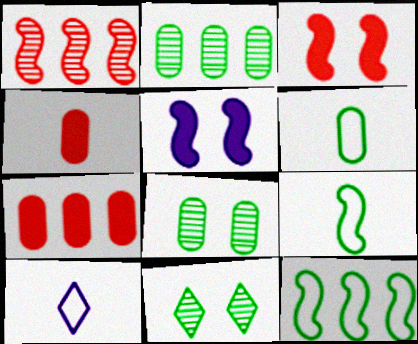[[1, 5, 9], 
[2, 3, 10]]